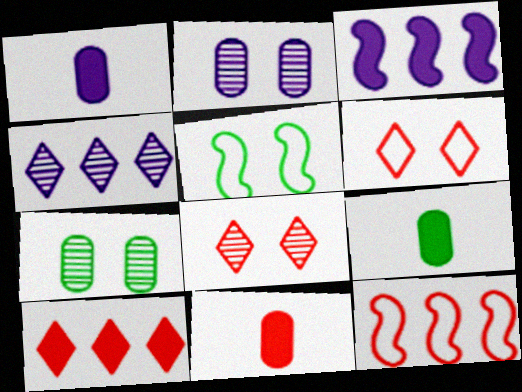[[1, 9, 11], 
[4, 5, 11], 
[8, 11, 12]]